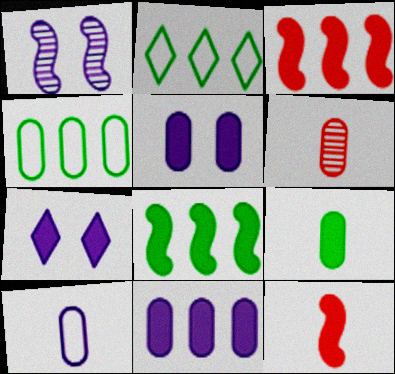[[3, 7, 9], 
[4, 5, 6], 
[6, 9, 10]]